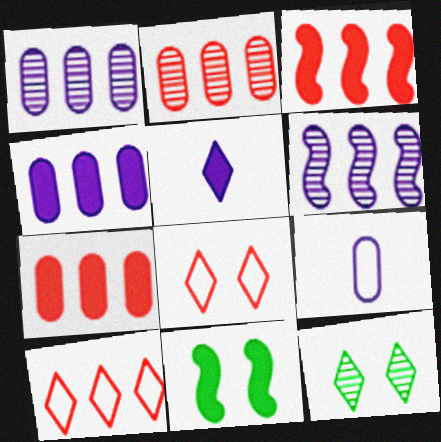[[2, 3, 10], 
[3, 9, 12], 
[5, 7, 11], 
[5, 10, 12]]